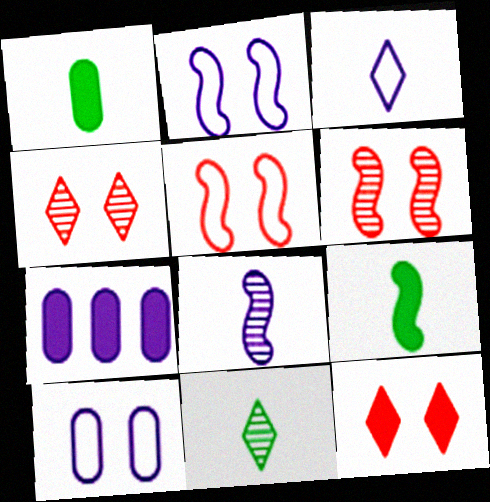[[5, 7, 11], 
[7, 9, 12]]